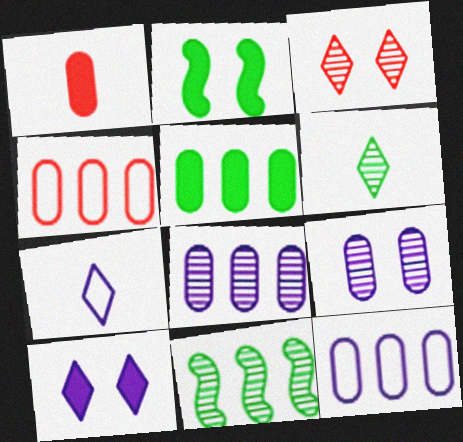[[4, 5, 8]]